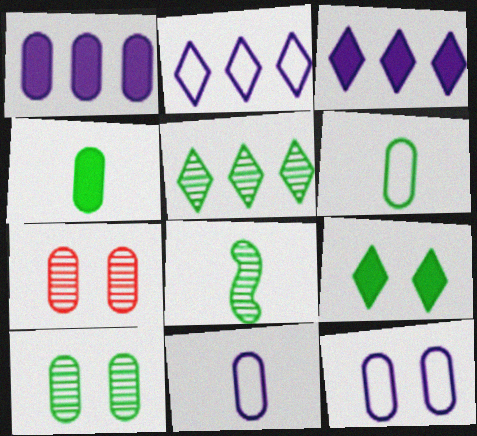[[1, 6, 7], 
[5, 8, 10]]